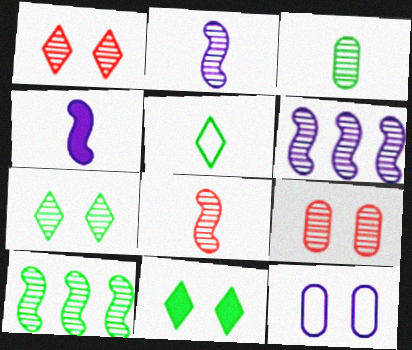[[1, 3, 6], 
[3, 7, 10]]